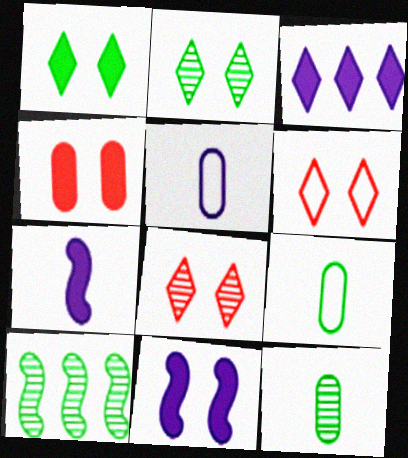[[1, 4, 11], 
[1, 9, 10], 
[2, 10, 12]]